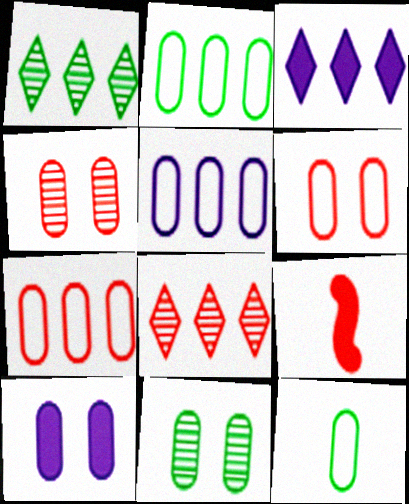[[2, 5, 7], 
[5, 6, 12], 
[6, 8, 9], 
[6, 10, 11]]